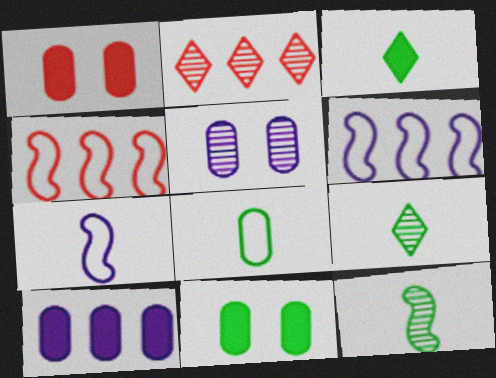[[1, 6, 9], 
[2, 5, 12], 
[2, 7, 11], 
[3, 4, 5], 
[3, 8, 12]]